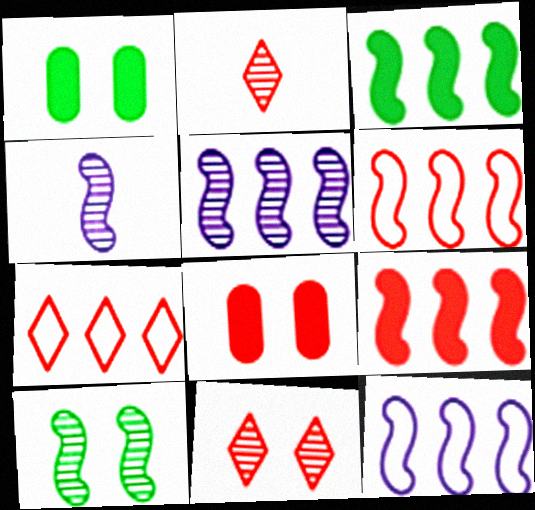[[1, 2, 12], 
[1, 4, 7], 
[2, 6, 8], 
[3, 5, 6]]